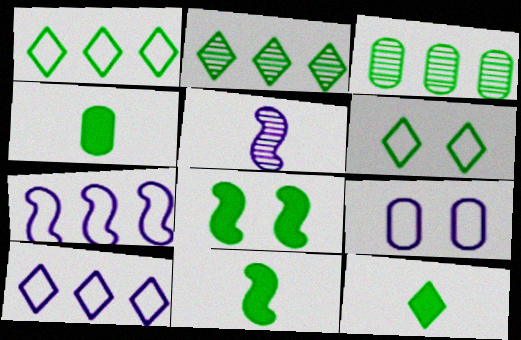[[2, 6, 12], 
[3, 6, 11], 
[4, 11, 12]]